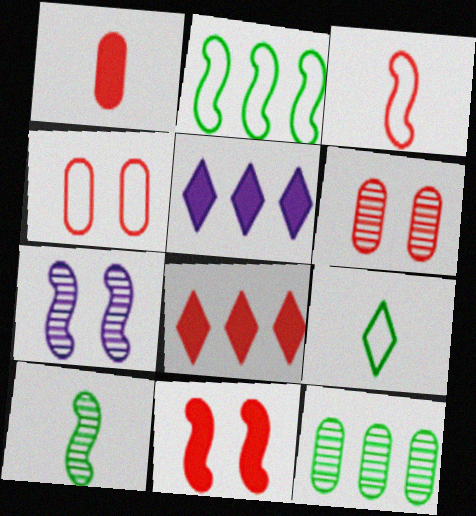[[1, 8, 11], 
[3, 6, 8], 
[4, 5, 10]]